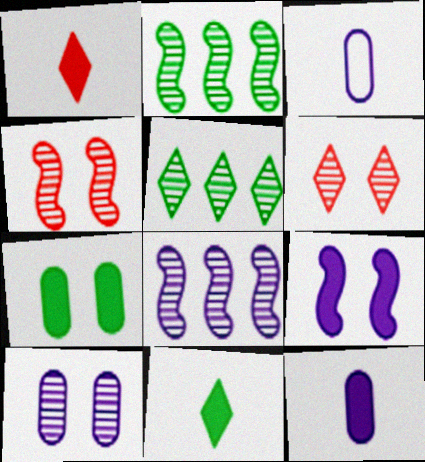[]